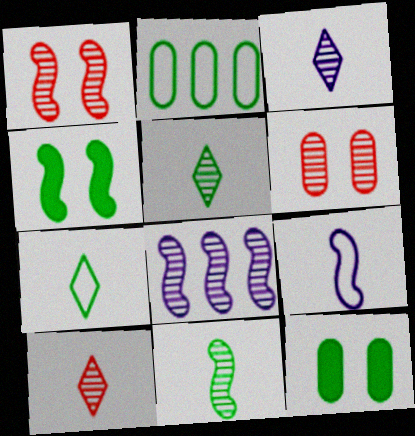[[1, 8, 11], 
[2, 4, 5], 
[3, 5, 10], 
[5, 6, 8]]